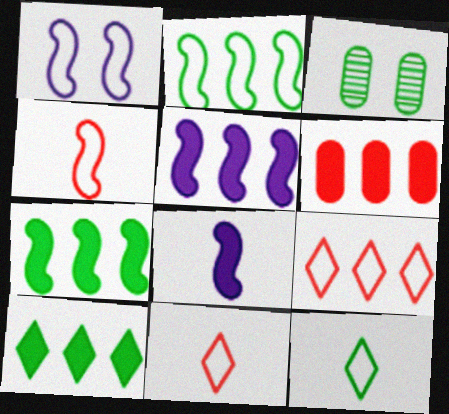[[1, 2, 4], 
[3, 5, 11], 
[3, 7, 12], 
[3, 8, 9], 
[5, 6, 10]]